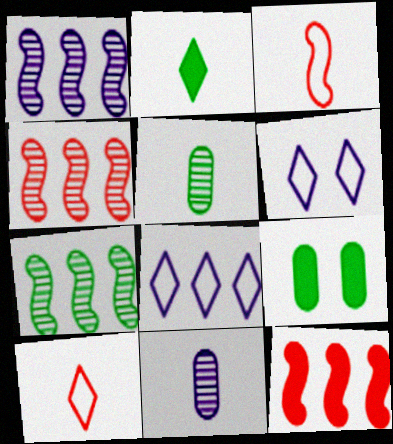[[1, 4, 7], 
[1, 9, 10], 
[2, 3, 11], 
[5, 6, 12]]